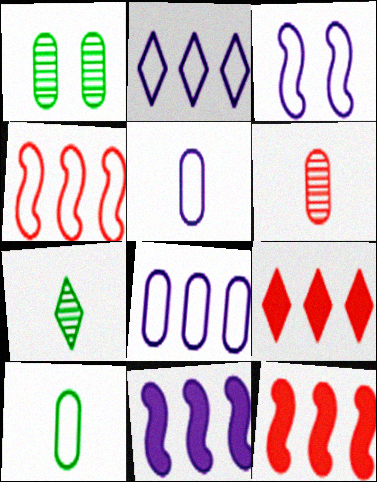[[2, 3, 5]]